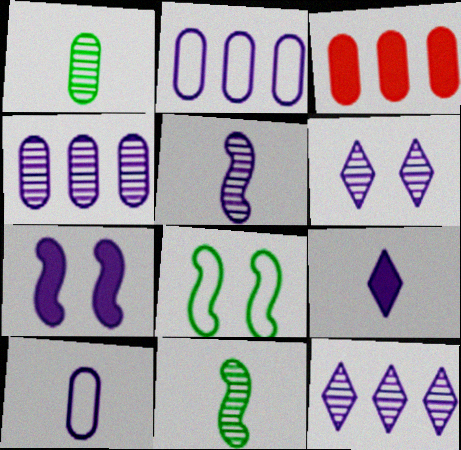[[4, 5, 6], 
[5, 9, 10], 
[7, 10, 12]]